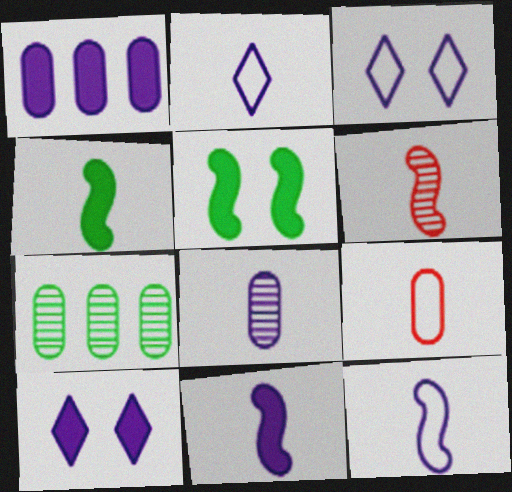[[1, 10, 11], 
[2, 8, 11], 
[4, 6, 12]]